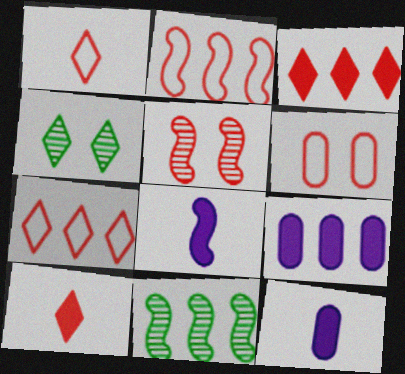[[1, 2, 6], 
[2, 4, 12], 
[7, 9, 11]]